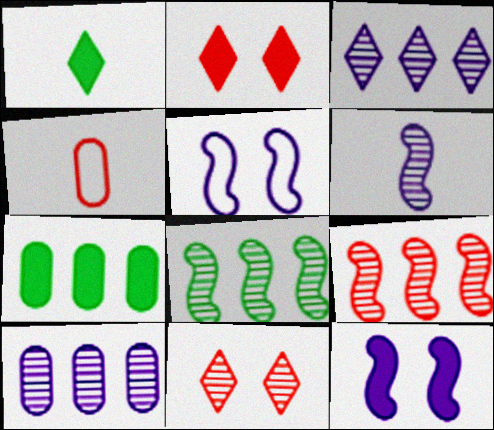[[1, 4, 6], 
[2, 4, 9]]